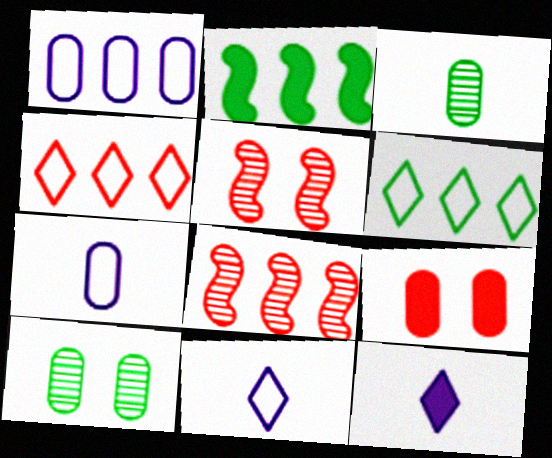[[1, 3, 9], 
[2, 9, 12]]